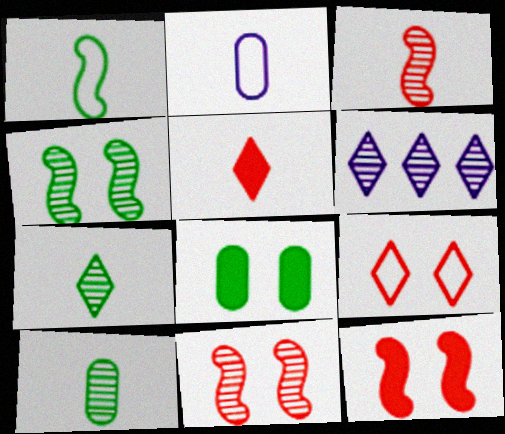[[6, 10, 11]]